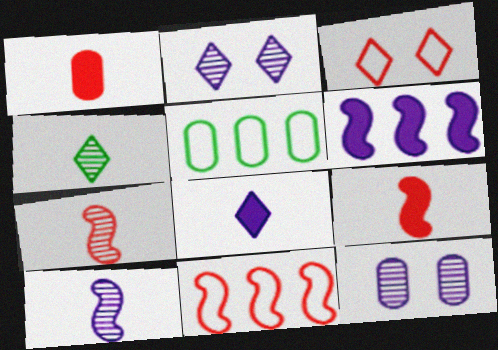[[1, 5, 12], 
[2, 5, 9]]